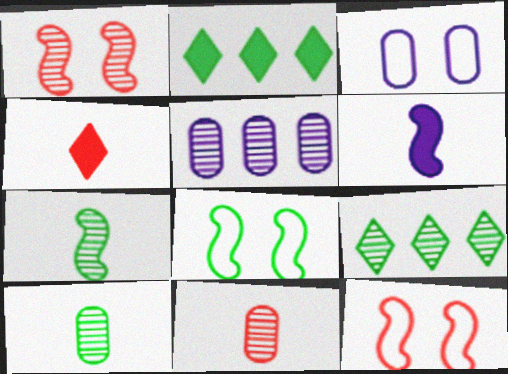[[2, 8, 10], 
[4, 5, 8]]